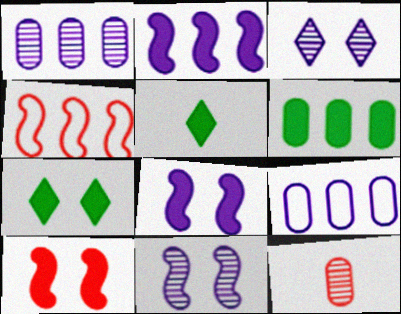[]